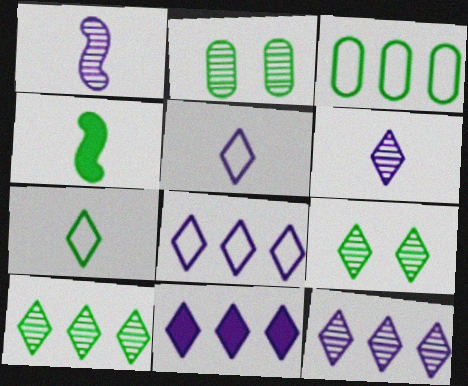[[3, 4, 9], 
[8, 11, 12]]